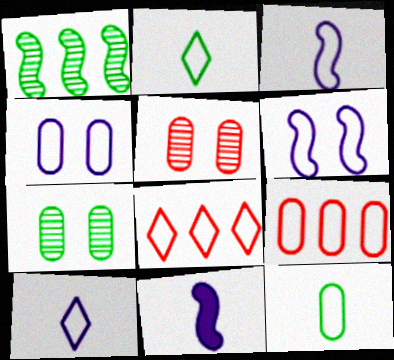[[2, 6, 9], 
[4, 9, 12], 
[6, 8, 12], 
[7, 8, 11]]